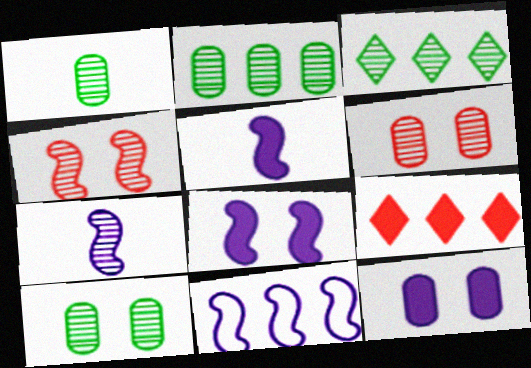[[1, 2, 10], 
[2, 9, 11], 
[3, 6, 7], 
[7, 8, 11]]